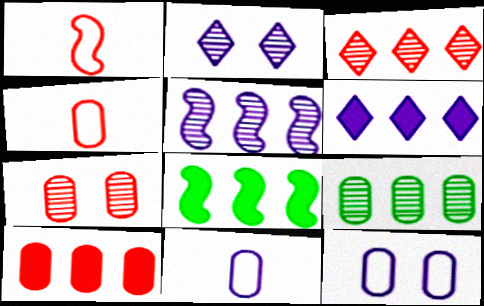[[2, 4, 8], 
[3, 5, 9], 
[4, 7, 10], 
[6, 8, 10]]